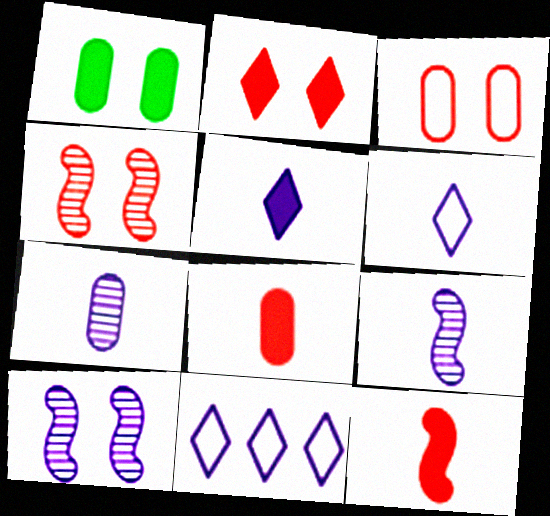[[2, 3, 4]]